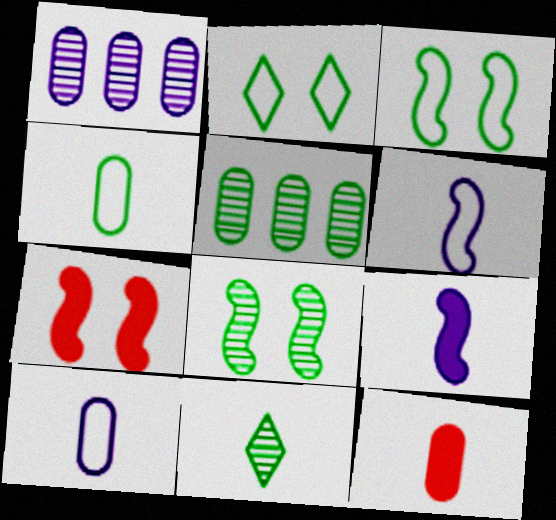[[5, 8, 11], 
[6, 11, 12]]